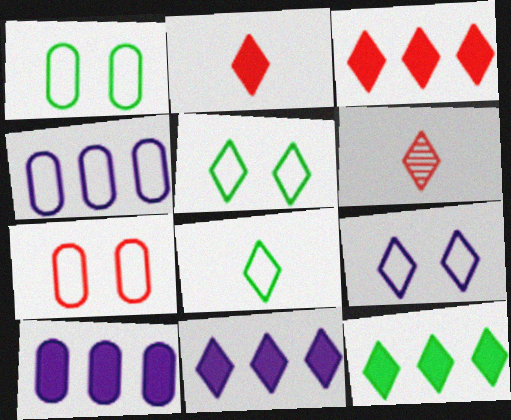[[3, 11, 12], 
[5, 6, 11], 
[6, 9, 12]]